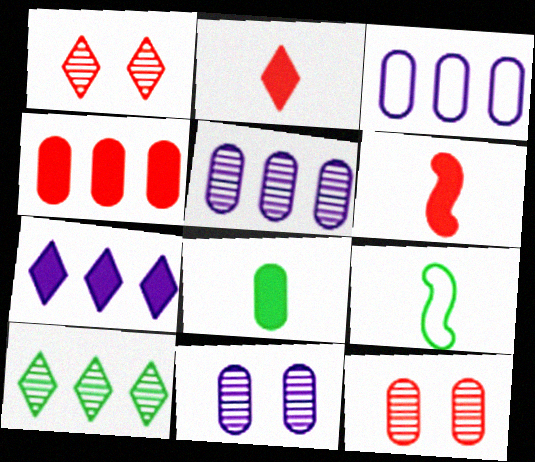[[3, 8, 12], 
[7, 9, 12]]